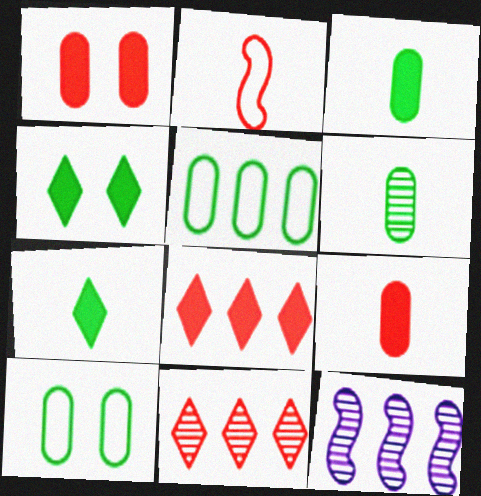[[1, 2, 11], 
[5, 8, 12]]